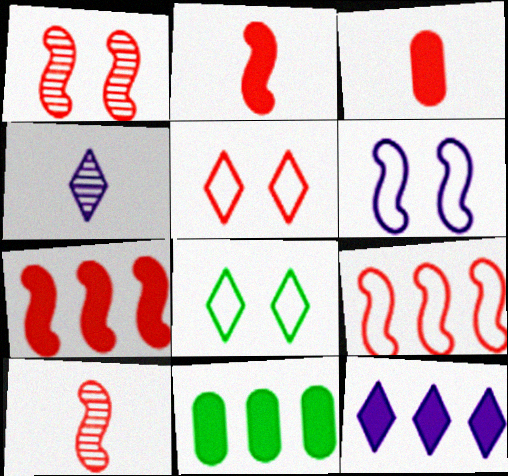[[1, 2, 9], 
[7, 11, 12]]